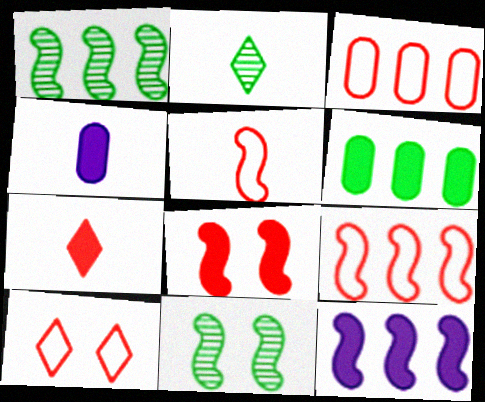[[1, 4, 10], 
[1, 9, 12], 
[2, 4, 5], 
[3, 5, 10], 
[5, 11, 12]]